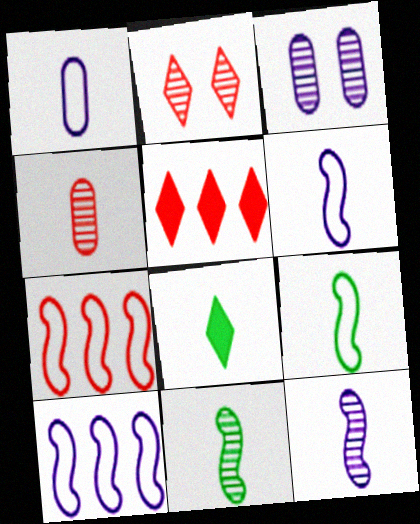[[3, 5, 9], 
[3, 7, 8], 
[4, 6, 8]]